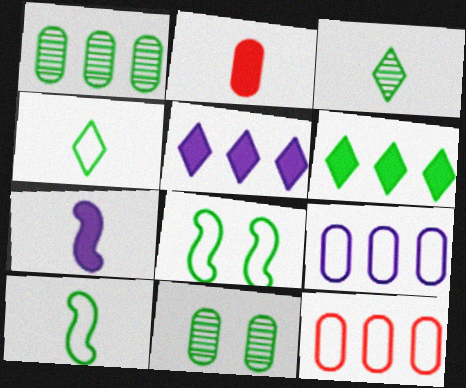[[2, 9, 11], 
[6, 10, 11]]